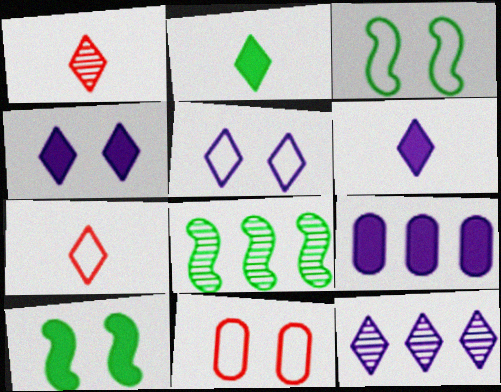[[1, 3, 9], 
[3, 5, 11], 
[5, 6, 12], 
[6, 8, 11]]